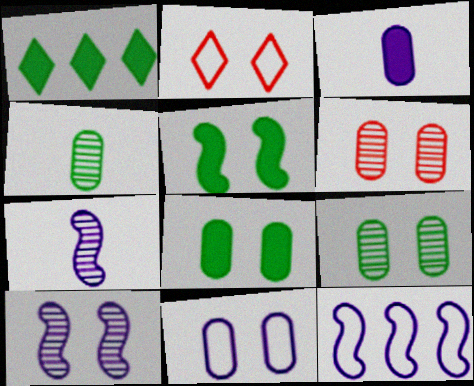[[2, 8, 10], 
[6, 8, 11]]